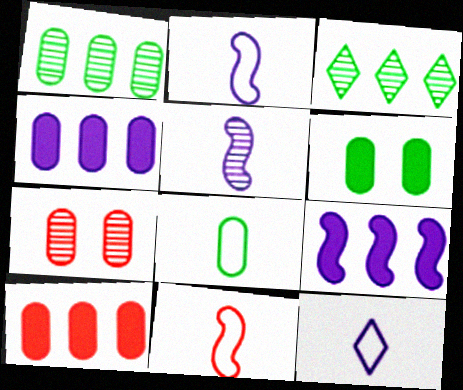[[1, 6, 8], 
[3, 5, 7], 
[4, 7, 8], 
[8, 11, 12]]